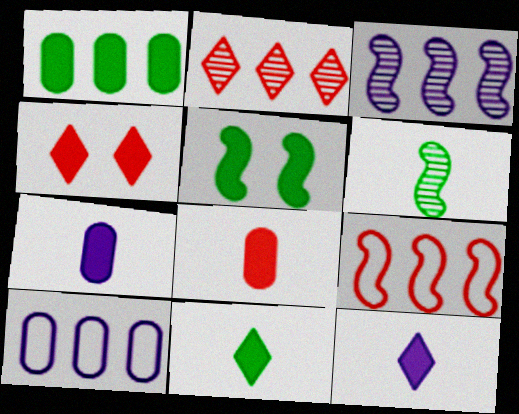[[1, 5, 11], 
[4, 6, 10]]